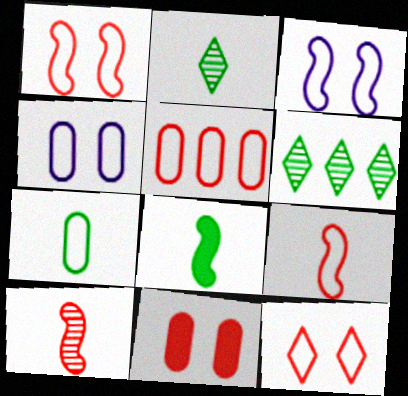[[2, 7, 8], 
[4, 5, 7], 
[5, 9, 12]]